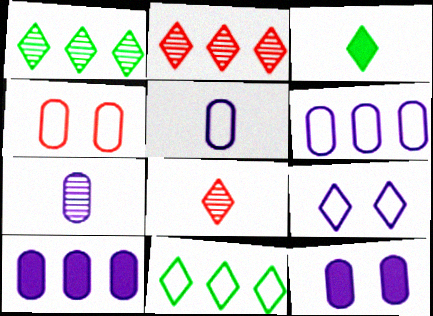[[2, 3, 9], 
[6, 7, 12]]